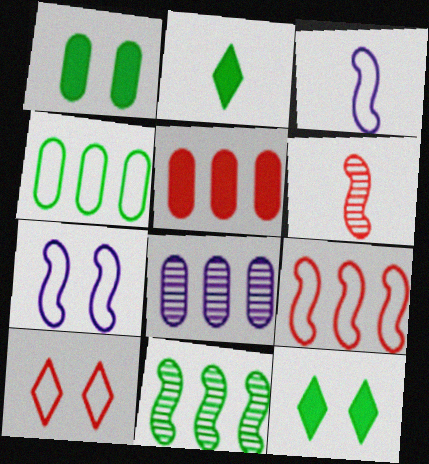[[3, 4, 10], 
[4, 5, 8], 
[5, 6, 10]]